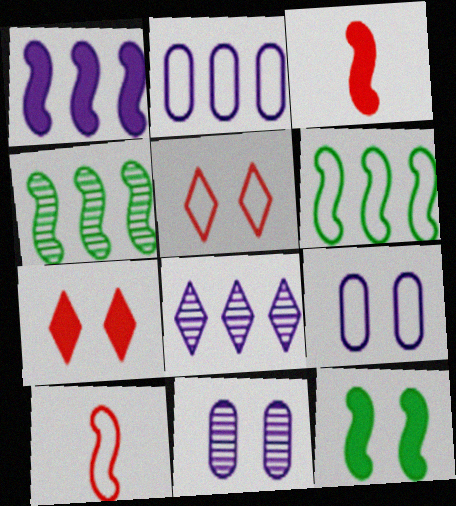[[1, 2, 8], 
[1, 3, 12], 
[5, 11, 12]]